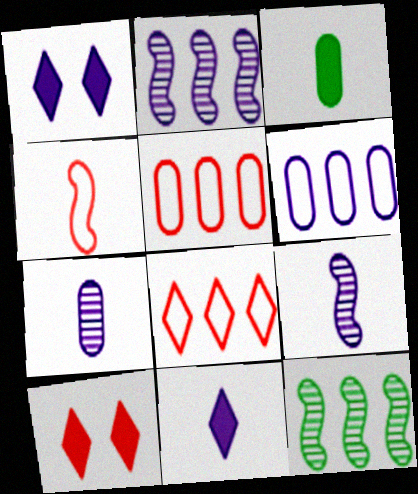[[1, 6, 9]]